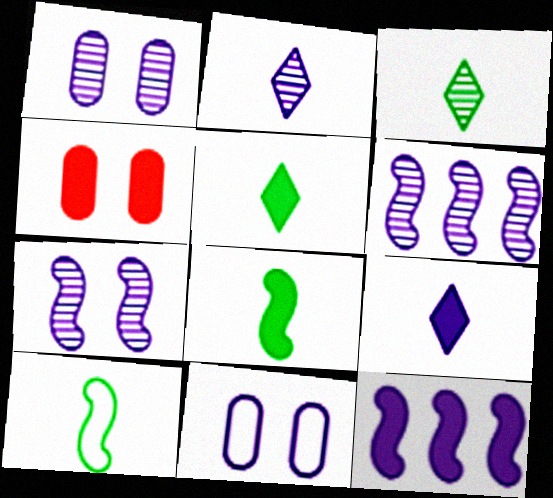[[1, 2, 6], 
[2, 11, 12], 
[4, 5, 12], 
[6, 9, 11]]